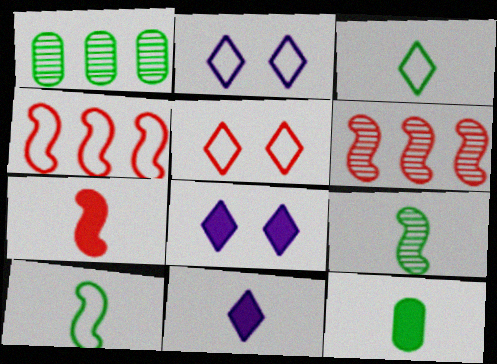[[1, 2, 7], 
[2, 6, 12], 
[3, 9, 12], 
[7, 11, 12]]